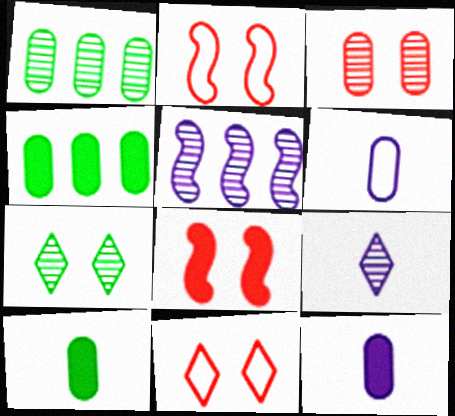[[2, 4, 9], 
[3, 4, 6], 
[3, 8, 11], 
[5, 10, 11]]